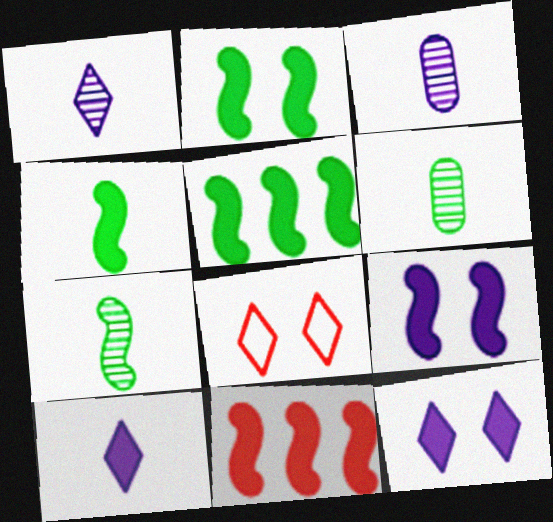[[2, 4, 5], 
[3, 5, 8], 
[4, 9, 11]]